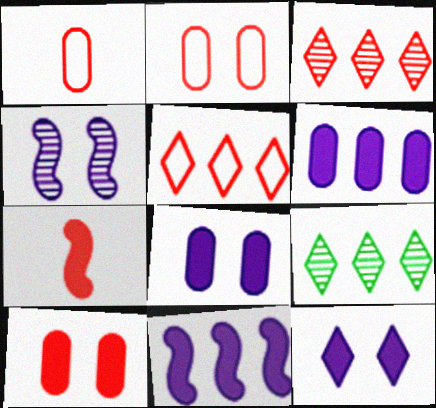[[2, 3, 7]]